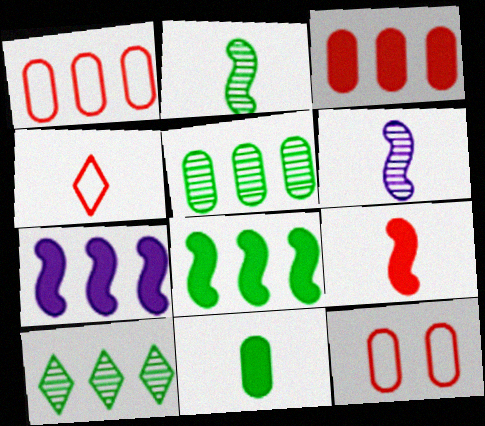[[1, 7, 10], 
[4, 6, 11]]